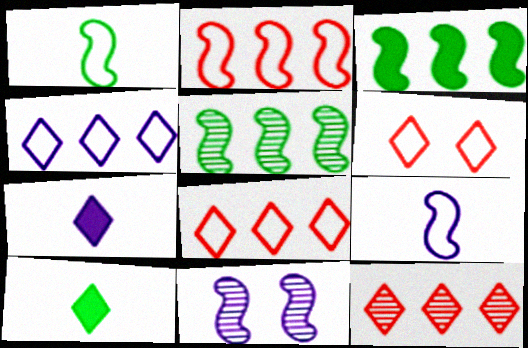[]